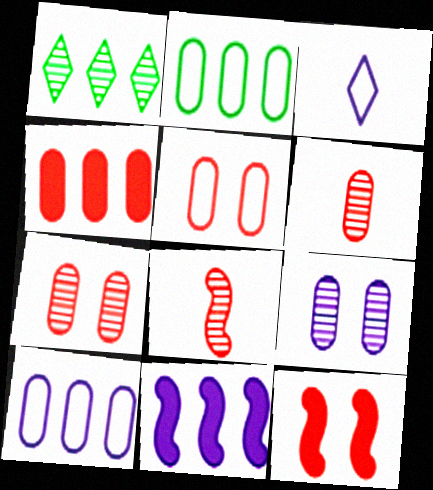[[1, 8, 9], 
[3, 9, 11], 
[4, 5, 6]]